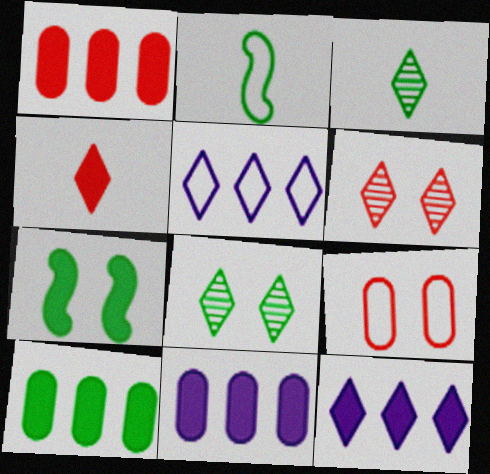[[1, 10, 11], 
[2, 5, 9], 
[2, 6, 11], 
[2, 8, 10], 
[4, 5, 8], 
[4, 7, 11]]